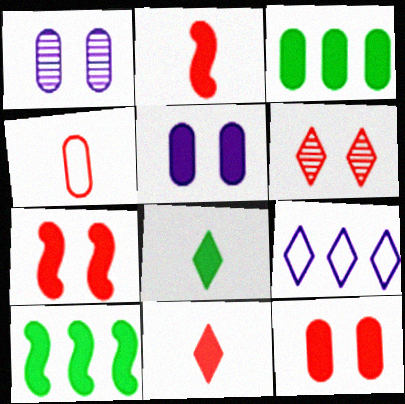[[1, 3, 4], 
[5, 10, 11], 
[6, 8, 9]]